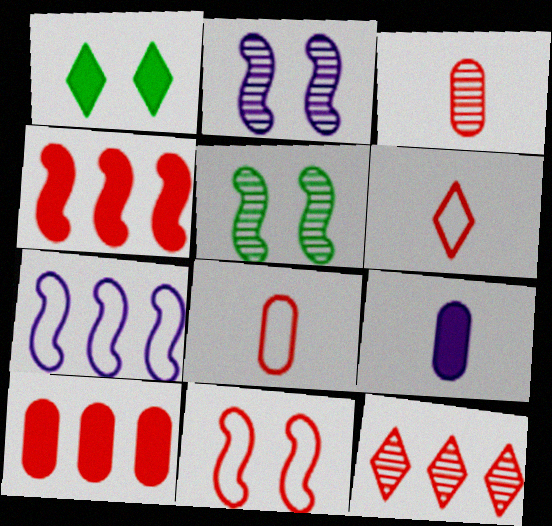[[1, 3, 7], 
[1, 4, 9]]